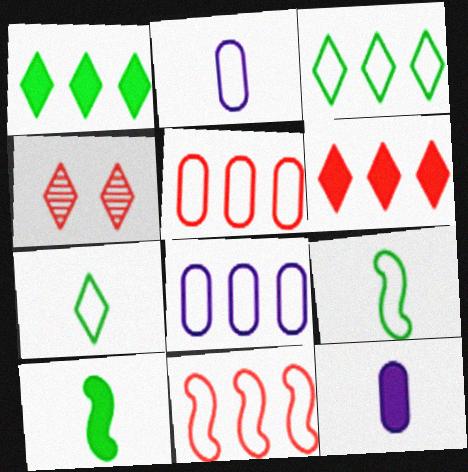[[3, 8, 11], 
[4, 8, 10]]